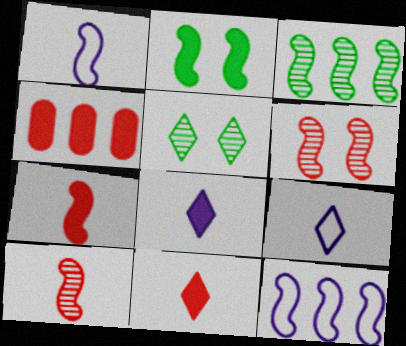[[1, 4, 5], 
[2, 4, 8], 
[2, 10, 12]]